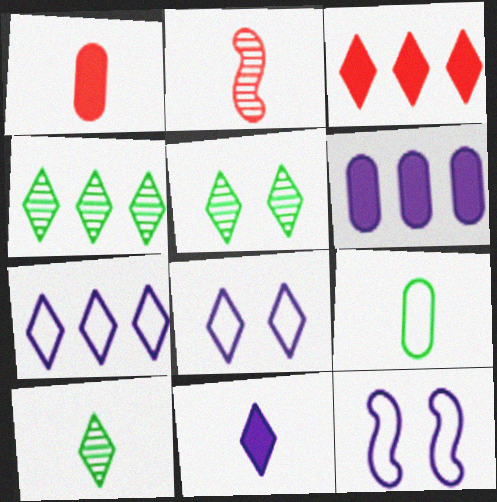[[1, 4, 12], 
[2, 9, 11], 
[3, 4, 7], 
[3, 8, 10], 
[4, 5, 10]]